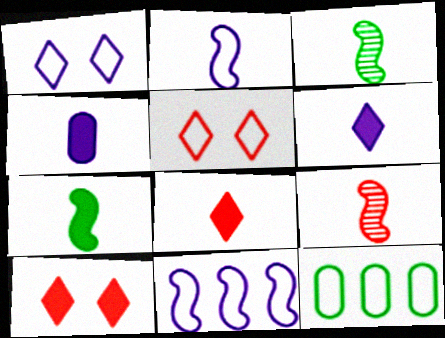[[2, 5, 12], 
[2, 7, 9], 
[4, 7, 8]]